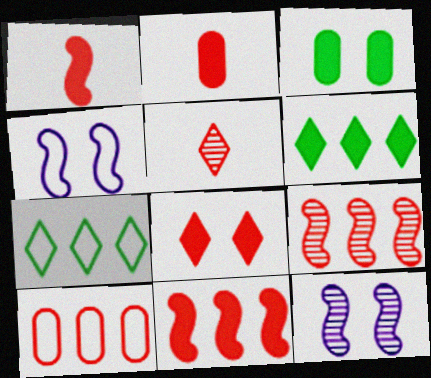[[2, 7, 12], 
[2, 8, 11]]